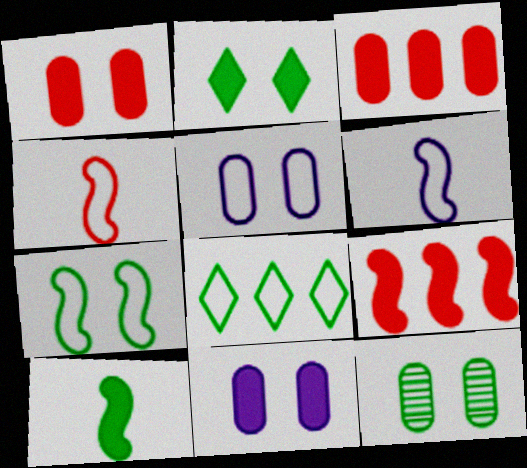[[1, 5, 12], 
[2, 7, 12], 
[4, 5, 8], 
[8, 10, 12]]